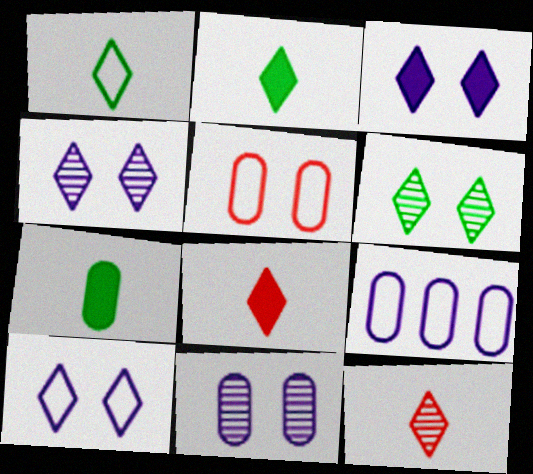[[3, 4, 10]]